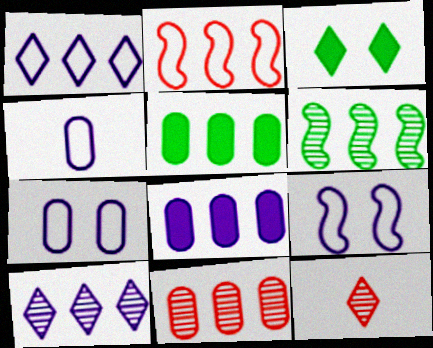[[1, 3, 12], 
[1, 4, 9], 
[2, 5, 10], 
[5, 9, 12], 
[6, 10, 11]]